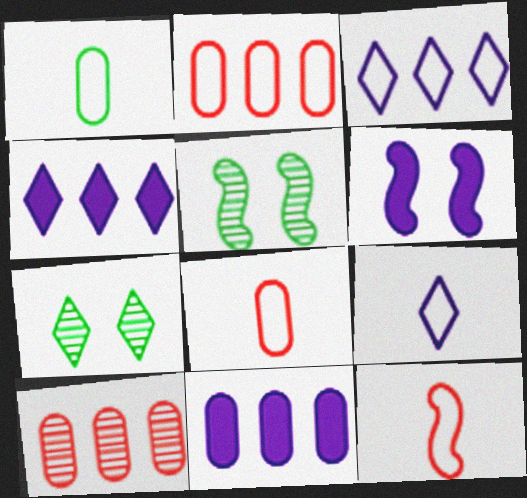[[1, 9, 12], 
[4, 5, 8], 
[7, 11, 12]]